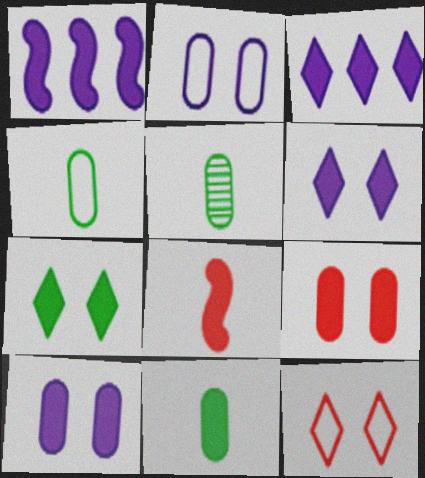[[1, 5, 12], 
[4, 5, 11]]